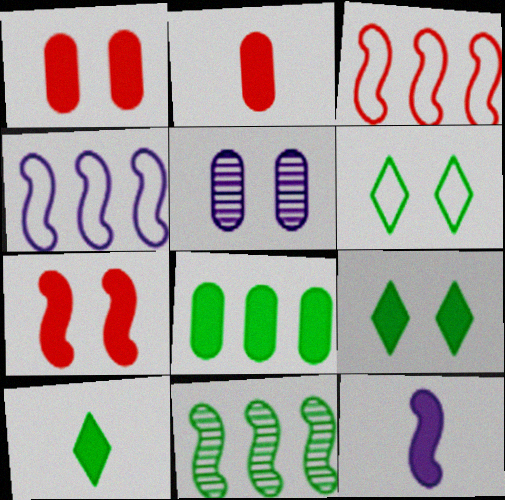[[2, 10, 12], 
[3, 5, 10], 
[5, 6, 7]]